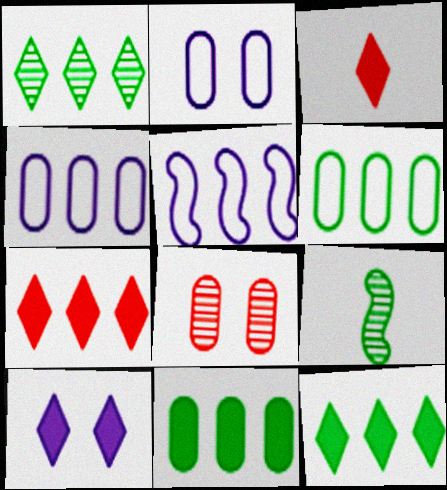[[2, 7, 9], 
[3, 10, 12]]